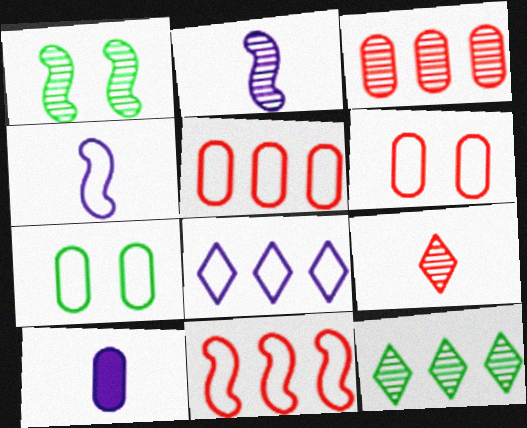[[3, 7, 10]]